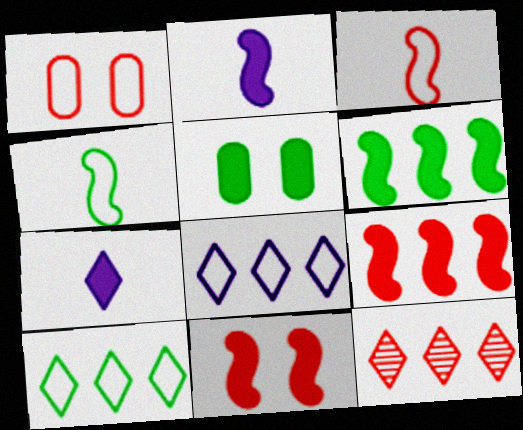[[1, 4, 8], 
[2, 6, 11], 
[5, 7, 9]]